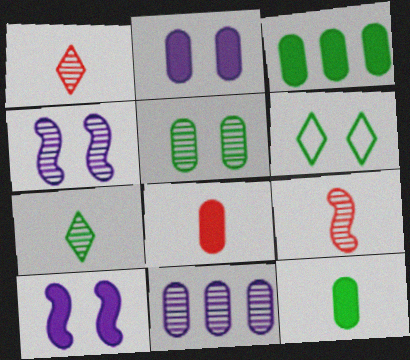[[2, 3, 8]]